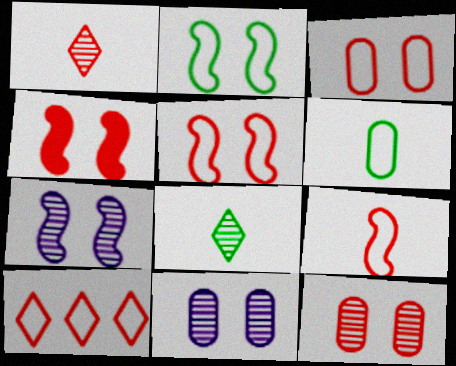[[2, 4, 7], 
[3, 9, 10]]